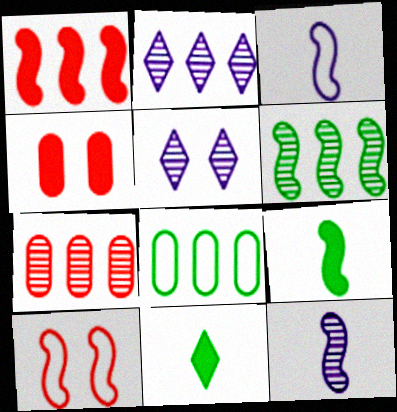[[1, 2, 8], 
[2, 6, 7]]